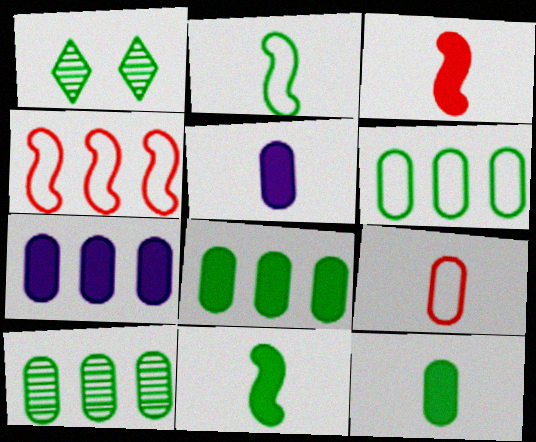[[1, 2, 8], 
[1, 4, 5], 
[1, 6, 11], 
[6, 8, 10]]